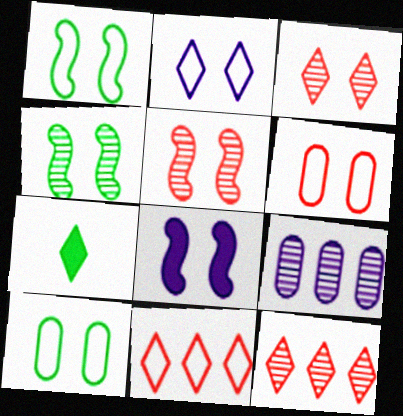[[1, 2, 6], 
[1, 5, 8], 
[2, 7, 12], 
[3, 8, 10]]